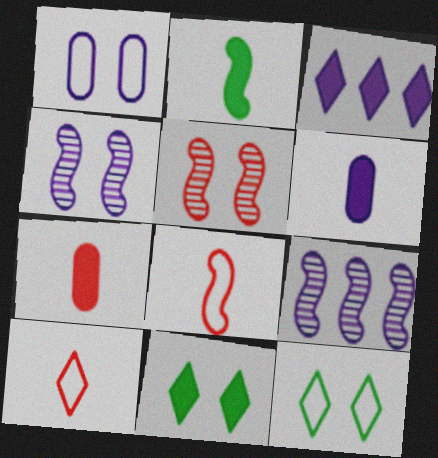[[1, 5, 11], 
[7, 9, 12]]